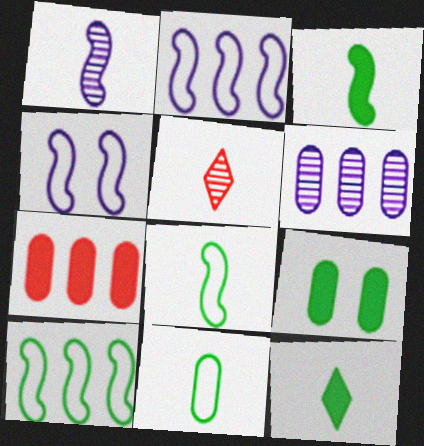[[2, 5, 9]]